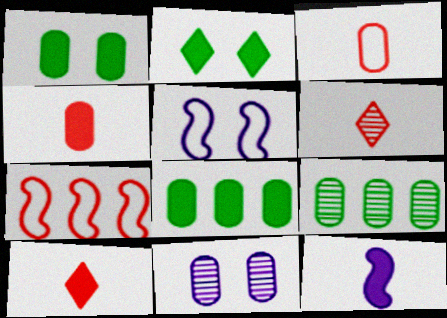[[3, 8, 11], 
[5, 6, 8], 
[5, 9, 10]]